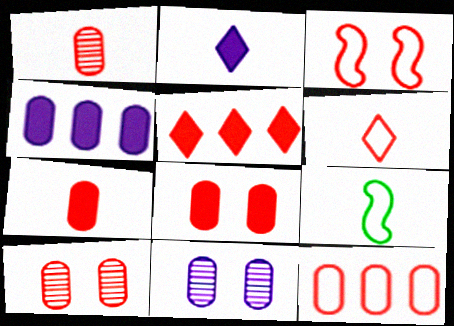[[1, 2, 9], 
[1, 3, 5], 
[1, 8, 12], 
[3, 6, 12], 
[5, 9, 11], 
[7, 10, 12]]